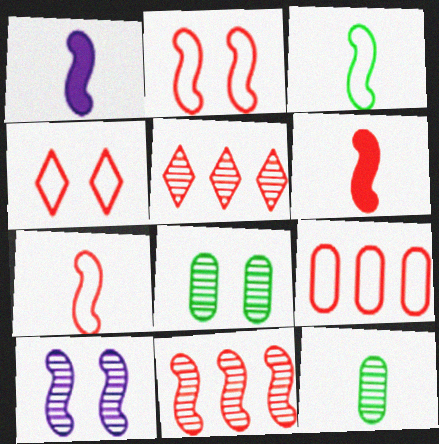[[2, 6, 11], 
[4, 7, 9], 
[5, 10, 12]]